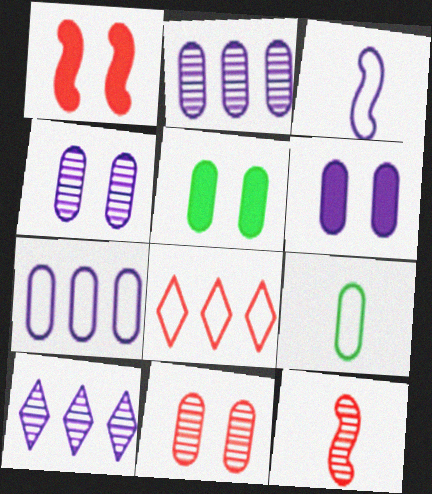[[1, 9, 10], 
[3, 6, 10]]